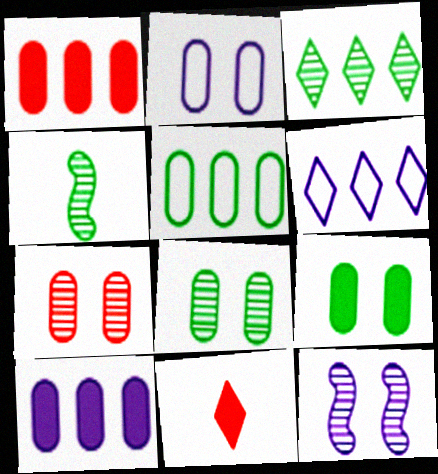[[2, 7, 9], 
[3, 4, 8], 
[5, 11, 12]]